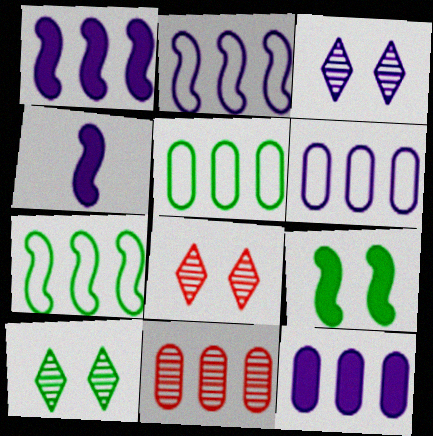[[3, 4, 6], 
[3, 8, 10], 
[4, 5, 8], 
[5, 11, 12]]